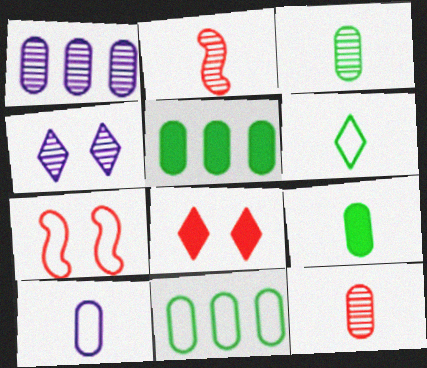[[9, 10, 12]]